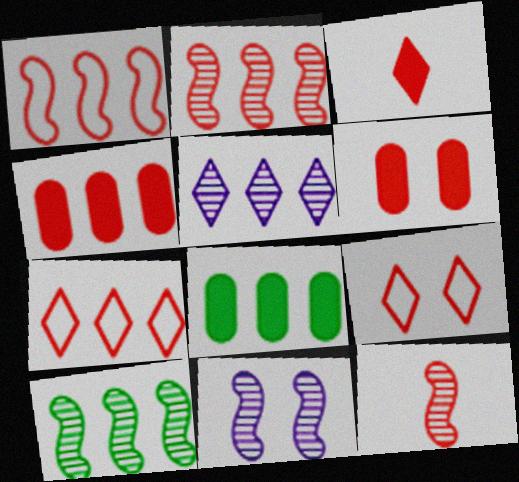[[1, 5, 8], 
[2, 4, 7], 
[4, 9, 12], 
[6, 7, 12], 
[10, 11, 12]]